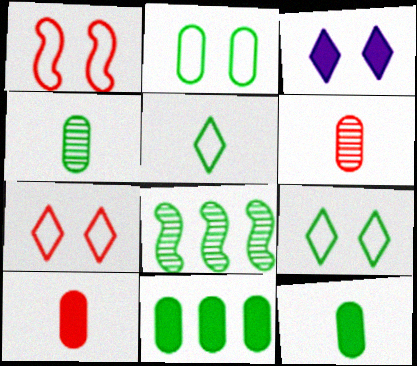[[2, 4, 11], 
[8, 9, 12]]